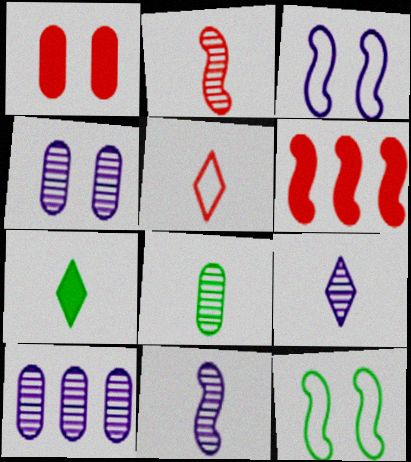[[2, 8, 9], 
[5, 7, 9], 
[6, 11, 12]]